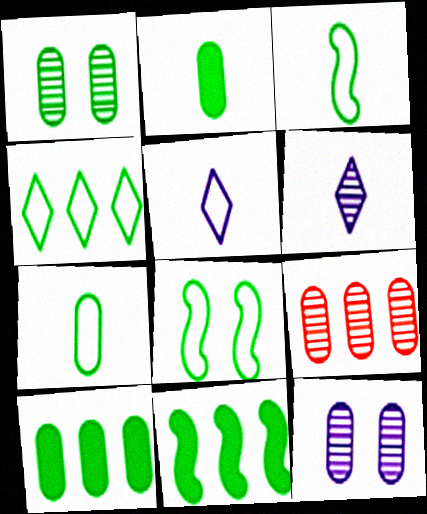[[1, 7, 10], 
[4, 7, 8]]